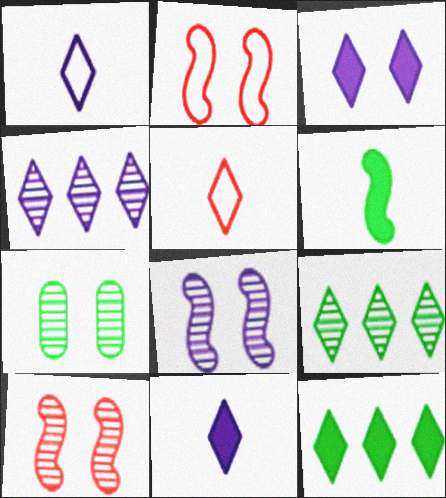[[1, 3, 4], 
[2, 3, 7], 
[3, 5, 9]]